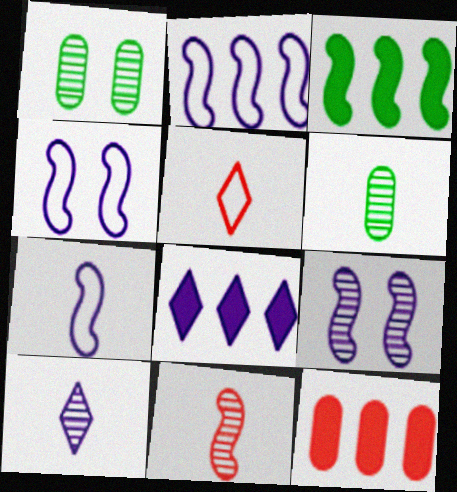[[2, 4, 7], 
[3, 4, 11], 
[3, 8, 12], 
[6, 10, 11]]